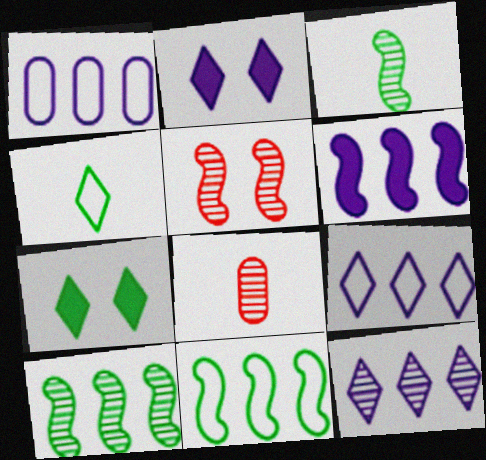[[1, 6, 12], 
[2, 8, 11]]